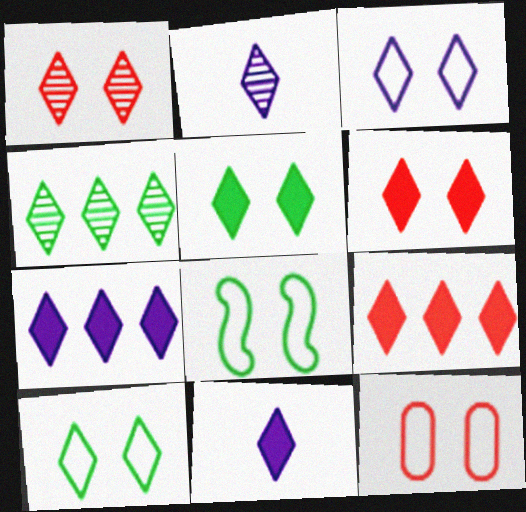[[1, 2, 4], 
[1, 3, 5], 
[2, 3, 7], 
[2, 9, 10], 
[3, 8, 12], 
[5, 9, 11]]